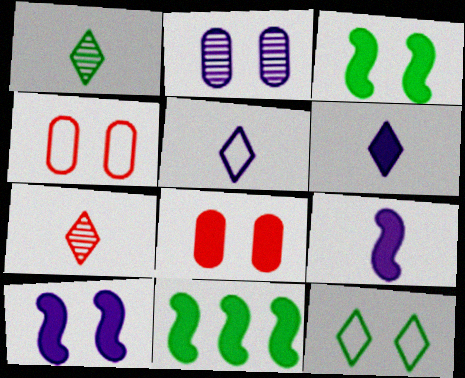[[6, 8, 11]]